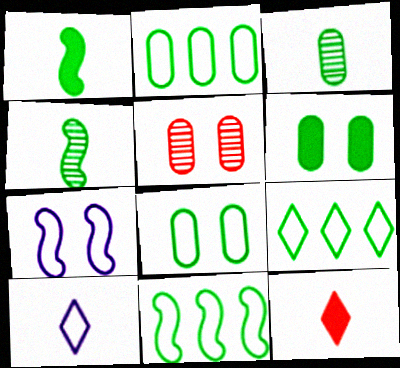[[2, 3, 6], 
[2, 9, 11], 
[4, 6, 9]]